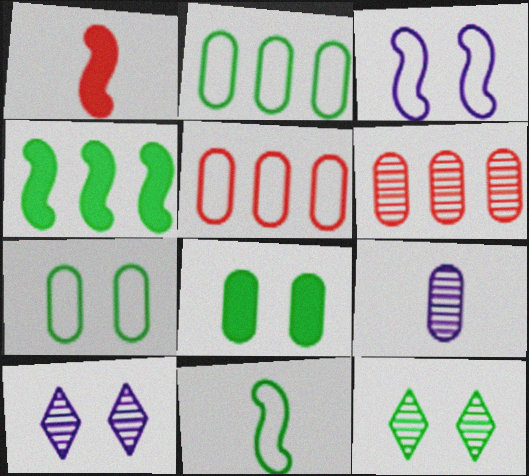[[1, 2, 10], 
[5, 8, 9]]